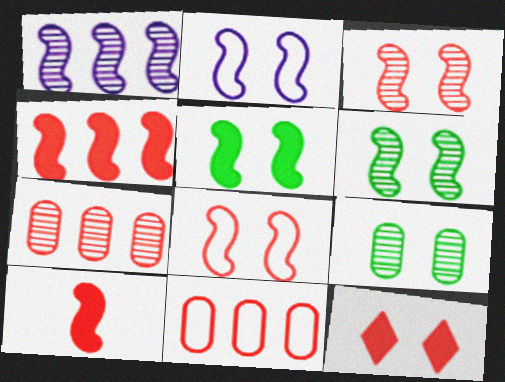[[2, 3, 5], 
[2, 9, 12]]